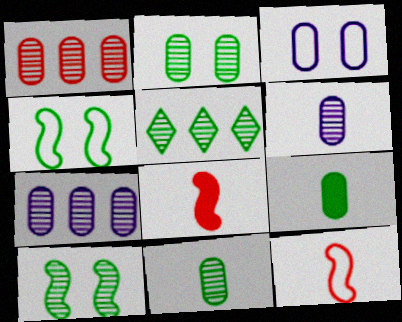[[1, 2, 6], 
[1, 3, 9], 
[3, 5, 8], 
[4, 5, 9], 
[5, 10, 11]]